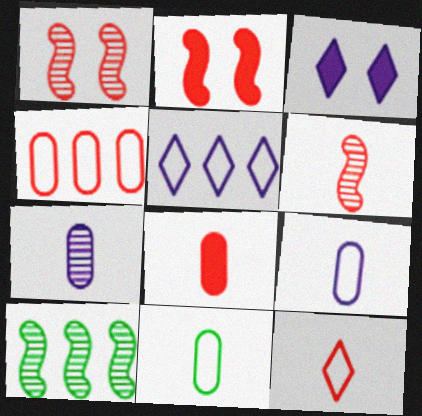[[6, 8, 12], 
[7, 8, 11]]